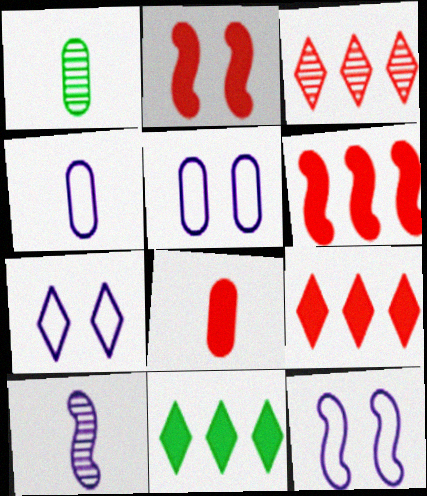[[1, 4, 8], 
[1, 6, 7], 
[1, 9, 12], 
[2, 8, 9], 
[5, 7, 12]]